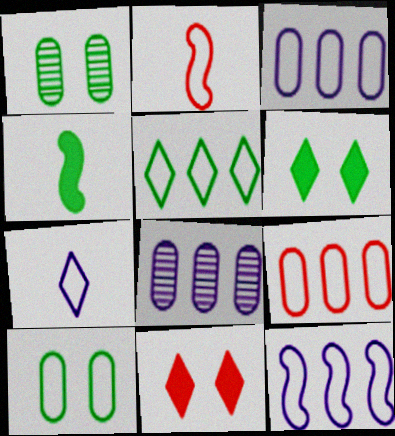[[1, 4, 5], 
[2, 6, 8], 
[5, 9, 12]]